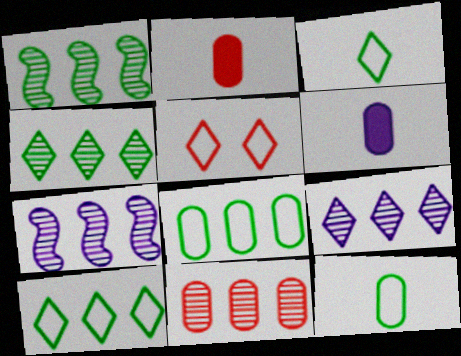[[1, 5, 6], 
[1, 9, 11], 
[4, 7, 11]]